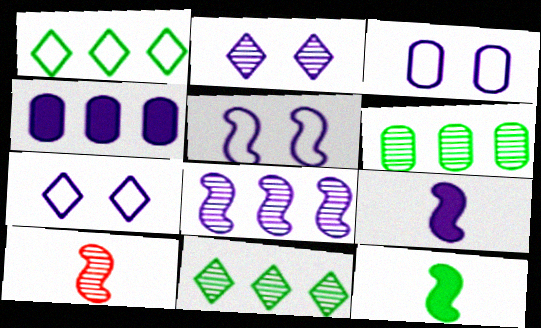[[2, 6, 10], 
[3, 5, 7], 
[5, 8, 9]]